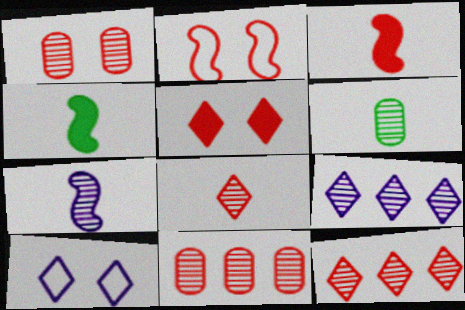[[1, 2, 5], 
[4, 10, 11], 
[6, 7, 8]]